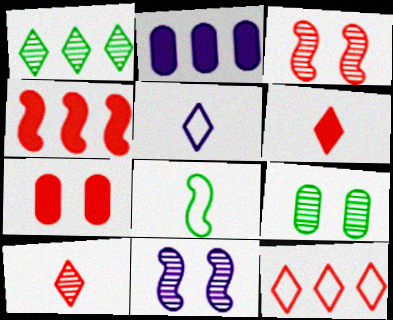[[2, 5, 11], 
[4, 5, 9], 
[4, 6, 7], 
[4, 8, 11]]